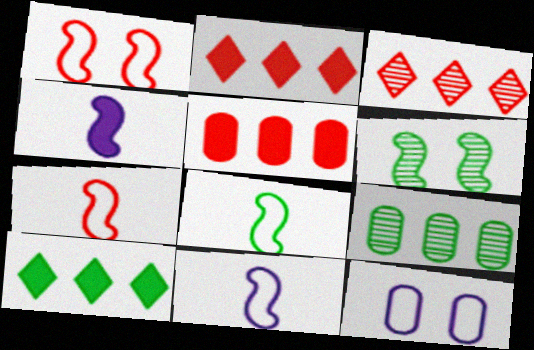[[7, 8, 11]]